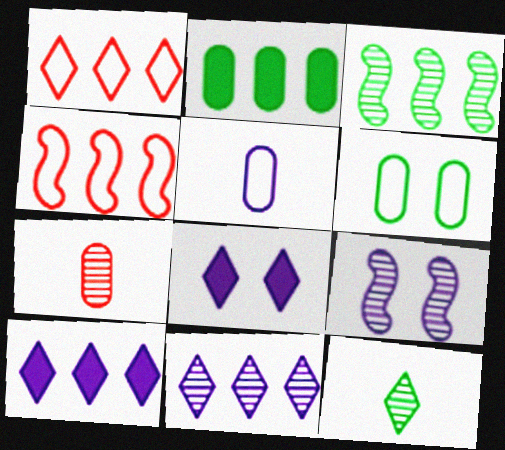[[1, 8, 12], 
[2, 4, 11], 
[5, 9, 10]]